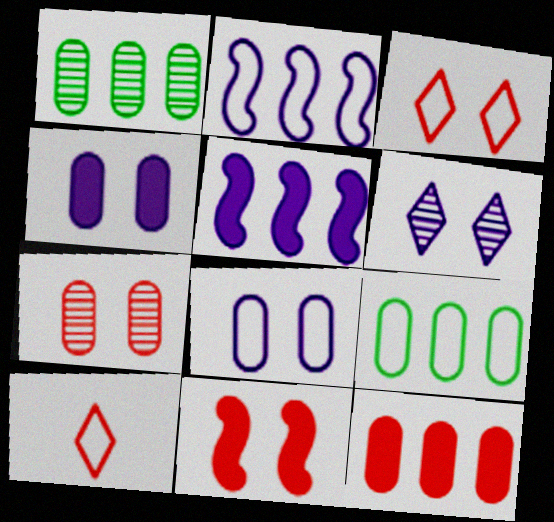[[3, 7, 11]]